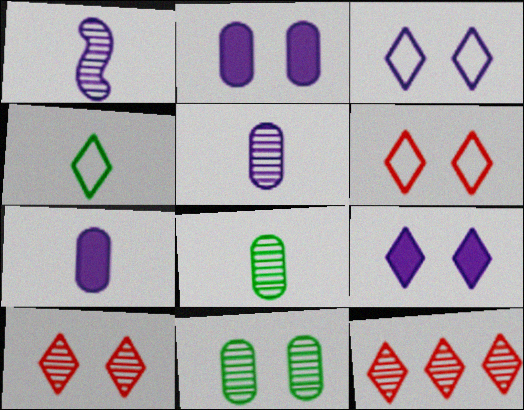[[1, 11, 12], 
[4, 9, 12]]